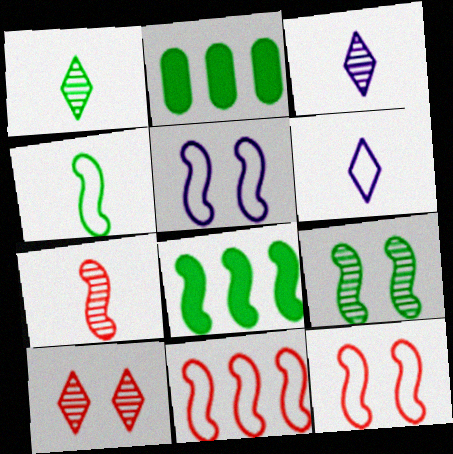[[2, 3, 12], 
[4, 5, 11], 
[4, 8, 9], 
[5, 7, 8]]